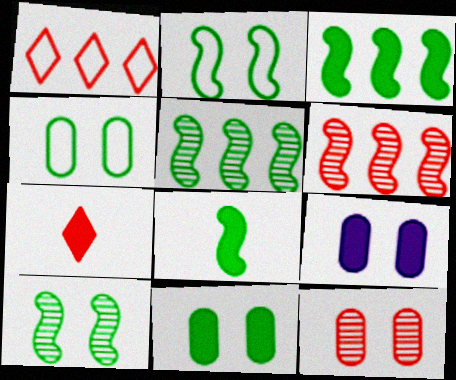[[2, 5, 8], 
[3, 7, 9], 
[4, 9, 12]]